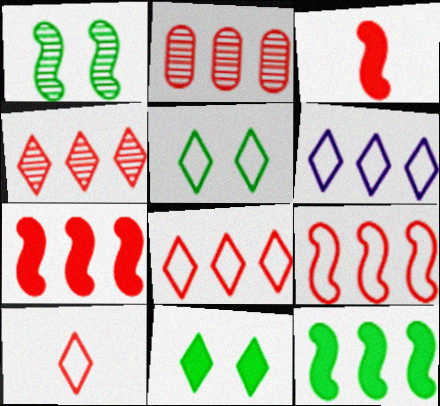[[2, 6, 12], 
[2, 7, 8], 
[5, 6, 10]]